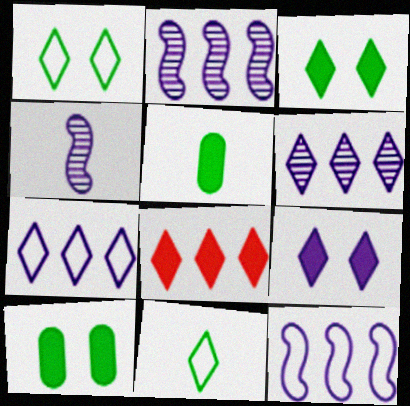[]